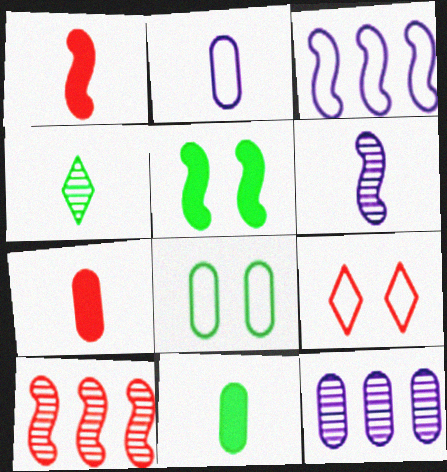[[1, 2, 4], 
[7, 8, 12], 
[7, 9, 10]]